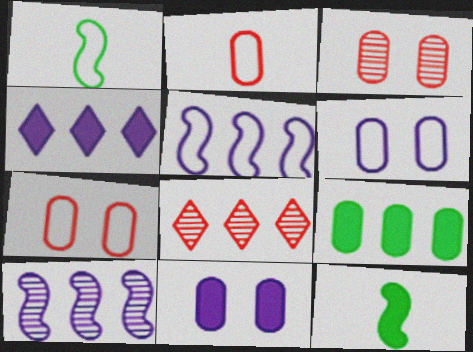[[1, 3, 4], 
[1, 8, 11], 
[5, 8, 9], 
[6, 8, 12]]